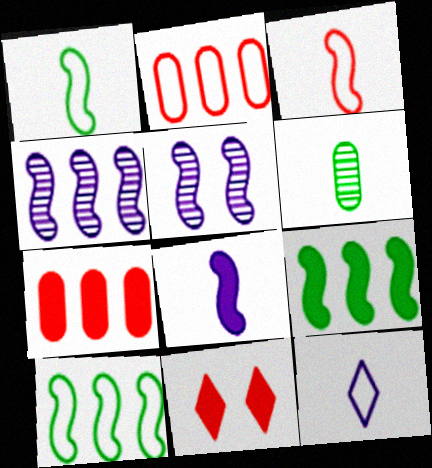[[3, 5, 9]]